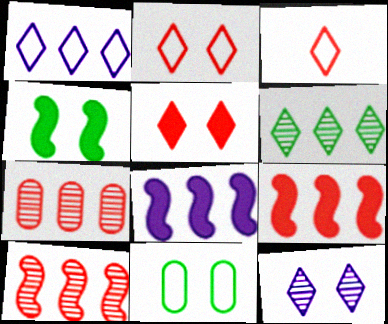[]